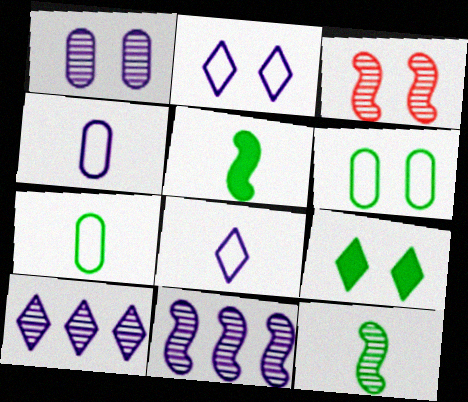[[3, 11, 12]]